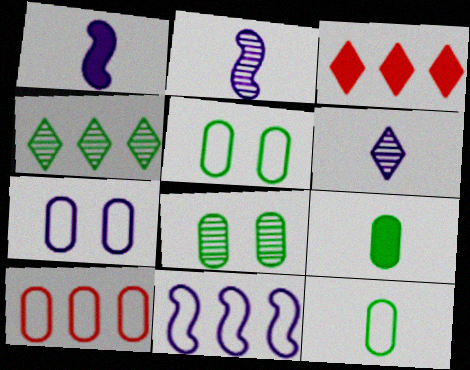[[2, 3, 5], 
[7, 10, 12]]